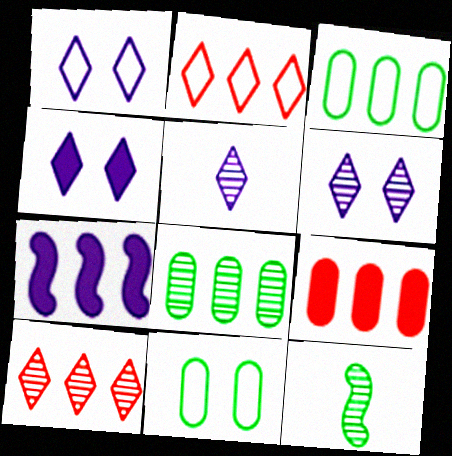[[1, 4, 6], 
[1, 9, 12], 
[2, 7, 8], 
[3, 7, 10]]